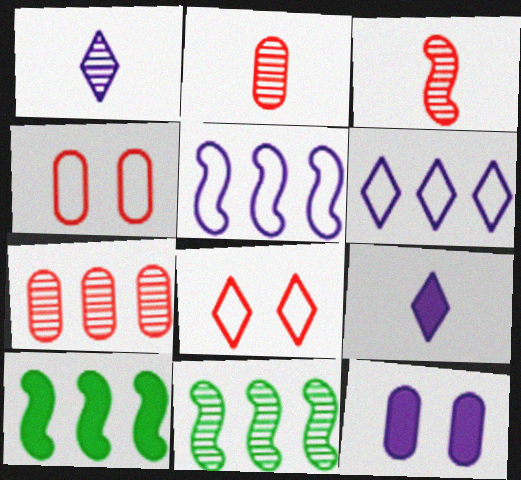[[1, 4, 10], 
[1, 5, 12], 
[4, 9, 11], 
[6, 7, 10]]